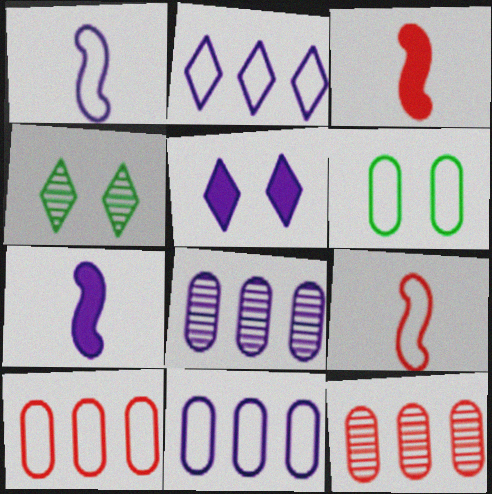[[1, 5, 8], 
[2, 6, 9], 
[3, 4, 11], 
[4, 7, 10]]